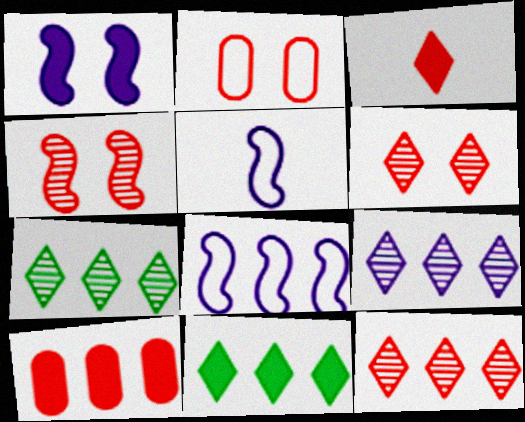[[7, 8, 10], 
[7, 9, 12]]